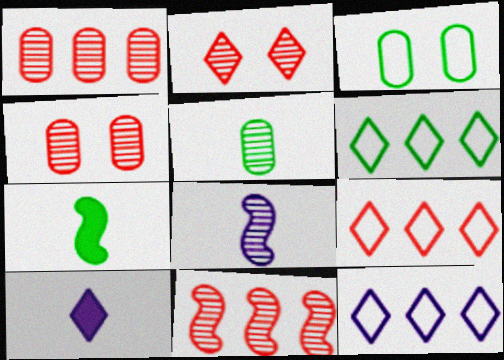[[2, 6, 10], 
[3, 10, 11], 
[4, 7, 12], 
[6, 9, 12]]